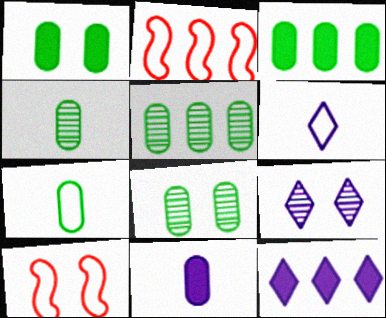[[1, 5, 7], 
[1, 9, 10], 
[2, 5, 12], 
[3, 7, 8], 
[4, 5, 8], 
[4, 10, 12], 
[6, 9, 12]]